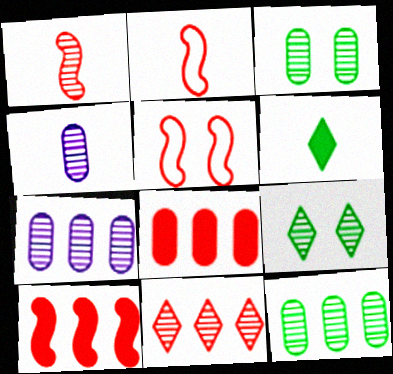[[1, 5, 10], 
[1, 7, 9], 
[2, 4, 6], 
[5, 6, 7]]